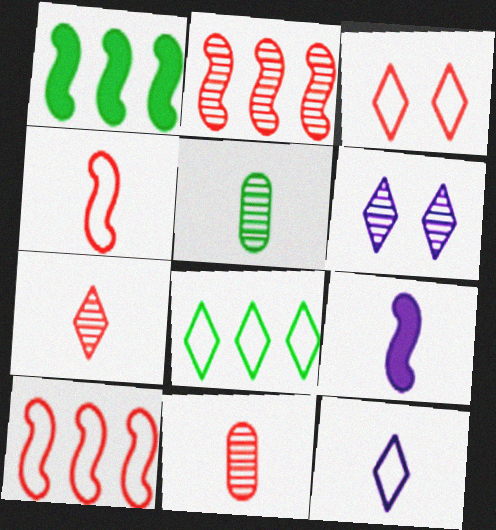[[2, 5, 6], 
[3, 8, 12]]